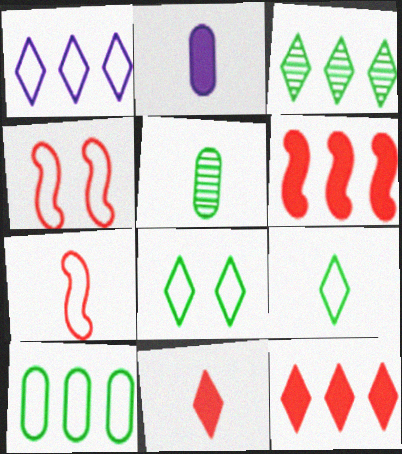[[1, 3, 12], 
[2, 3, 4]]